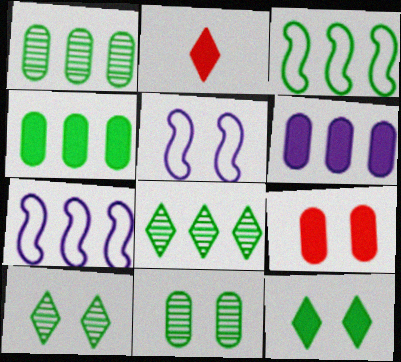[[1, 2, 5], 
[2, 7, 11], 
[3, 4, 8], 
[5, 9, 10]]